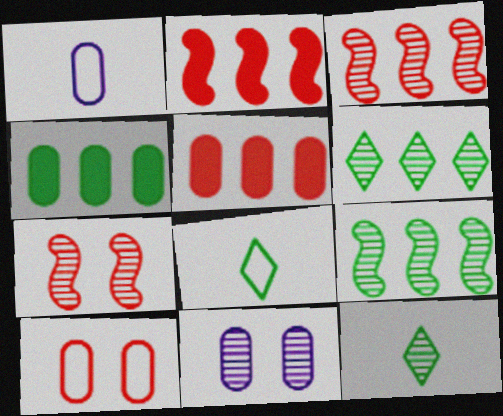[[2, 8, 11], 
[3, 11, 12]]